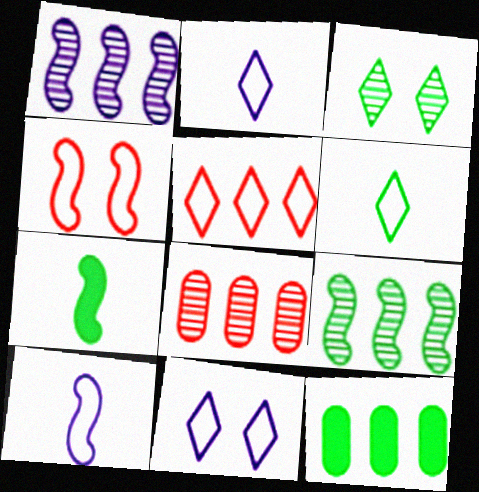[[1, 4, 7], 
[1, 5, 12], 
[5, 6, 11], 
[7, 8, 11]]